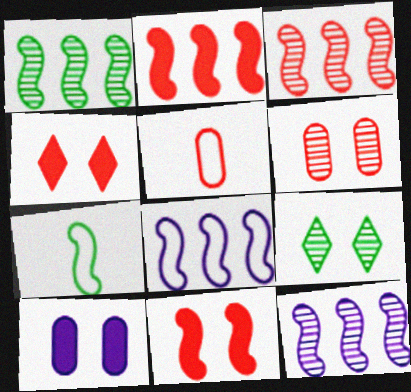[[1, 2, 8], 
[1, 3, 12], 
[3, 4, 5], 
[7, 11, 12]]